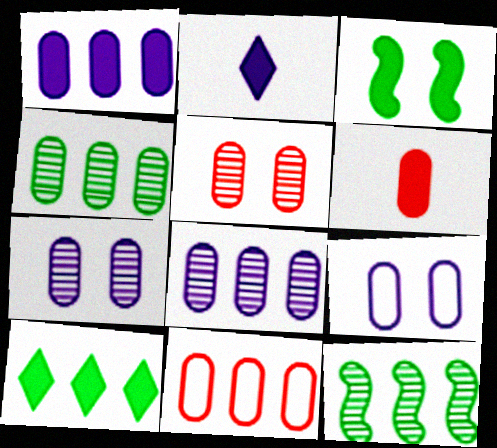[[1, 4, 11], 
[4, 6, 9], 
[5, 6, 11]]